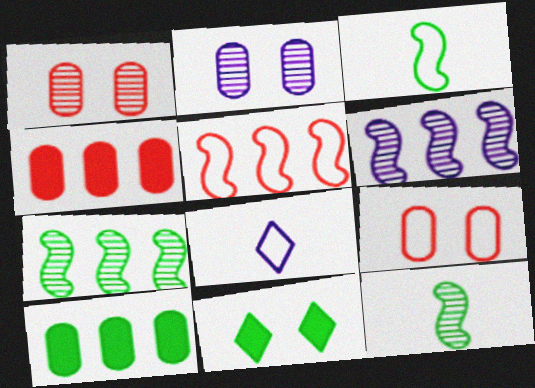[]